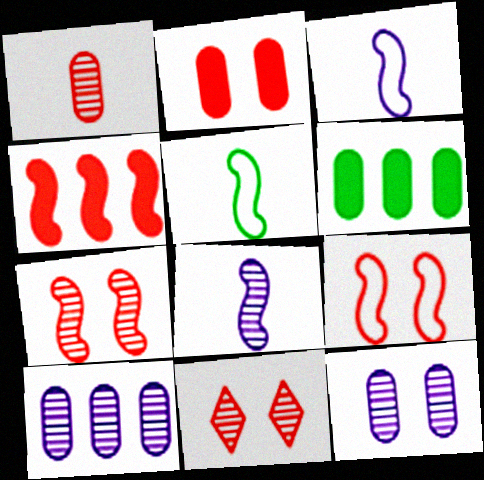[[2, 9, 11], 
[3, 6, 11]]